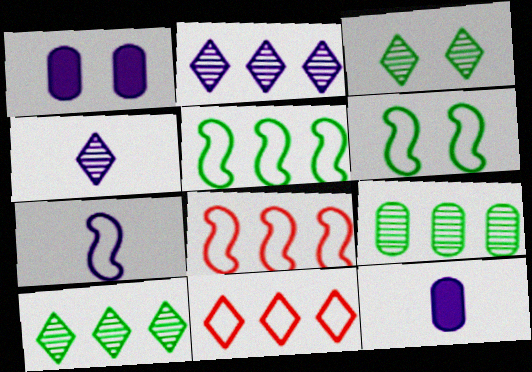[[1, 2, 7], 
[3, 8, 12], 
[4, 7, 12], 
[6, 7, 8]]